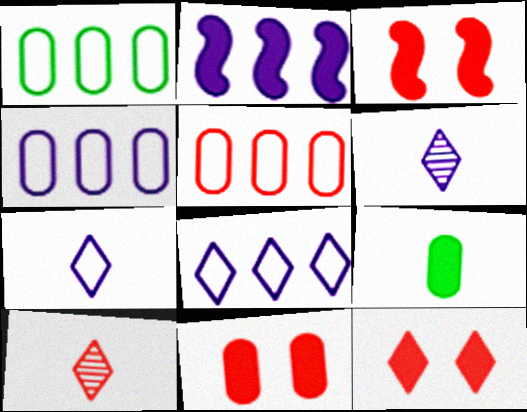[[1, 3, 6], 
[1, 4, 5], 
[2, 9, 12], 
[3, 5, 10], 
[3, 11, 12]]